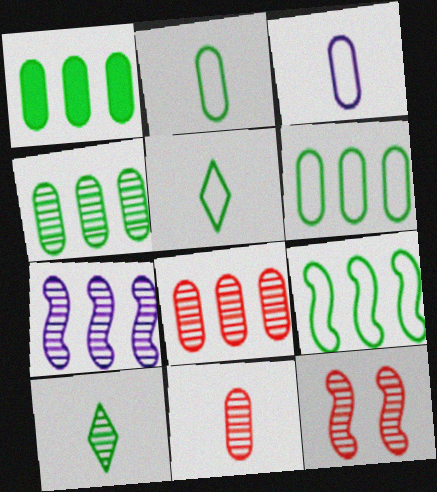[[1, 4, 6]]